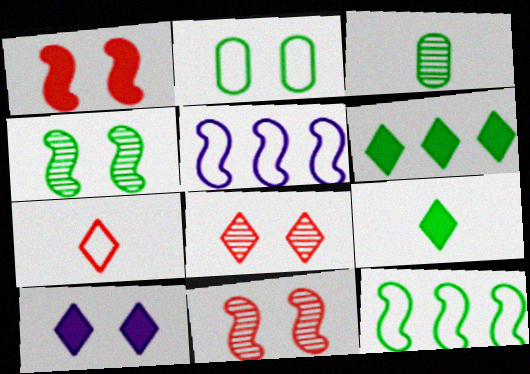[[2, 5, 7], 
[2, 10, 11]]